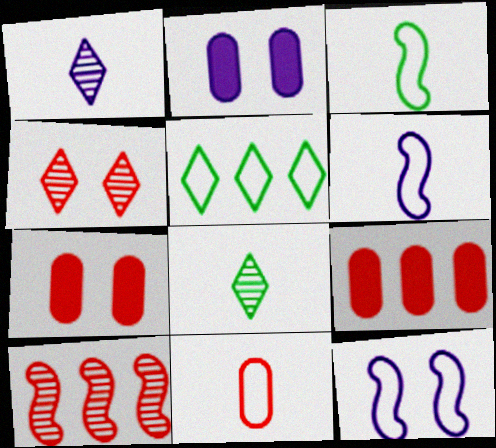[[5, 11, 12], 
[8, 9, 12]]